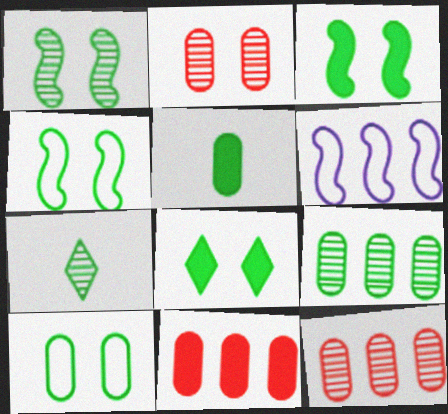[[1, 3, 4], 
[1, 7, 9], 
[1, 8, 10], 
[5, 9, 10]]